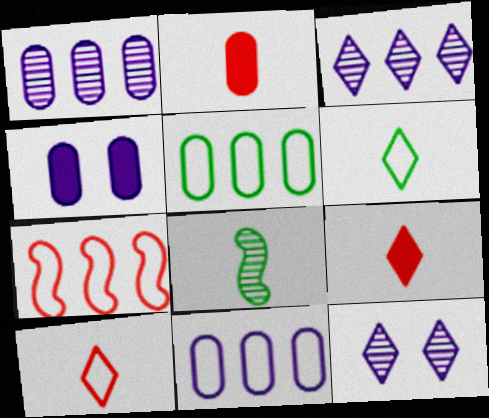[]